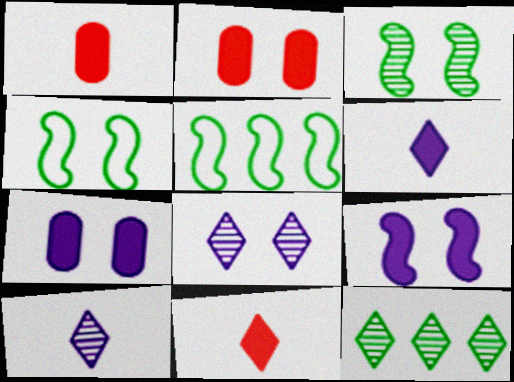[[1, 5, 8], 
[2, 4, 8], 
[2, 5, 10]]